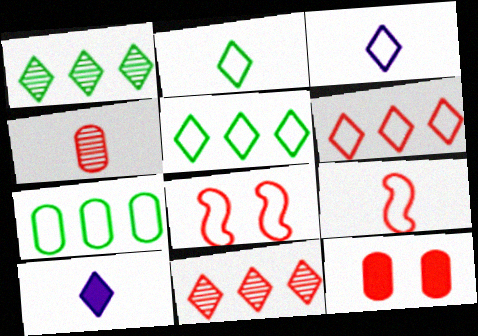[[3, 7, 8], 
[9, 11, 12]]